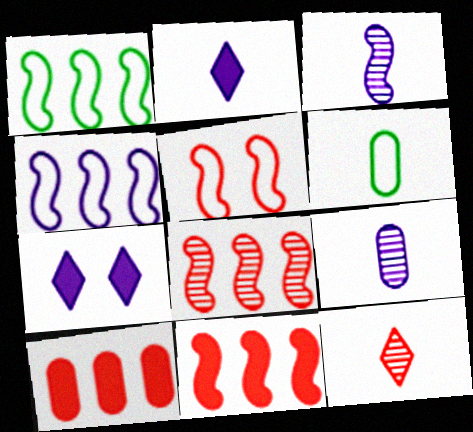[[4, 7, 9], 
[5, 10, 12], 
[6, 7, 8]]